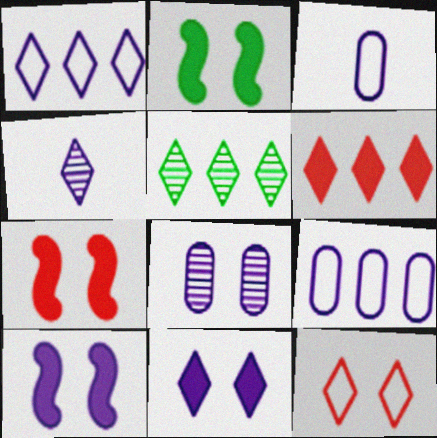[[1, 4, 11], 
[1, 5, 6], 
[2, 7, 10], 
[2, 8, 12], 
[3, 5, 7], 
[4, 9, 10]]